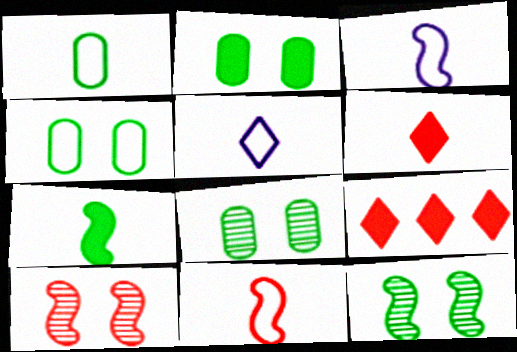[[1, 5, 11], 
[2, 4, 8], 
[3, 8, 9]]